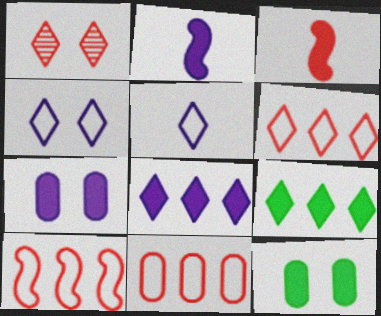[[1, 3, 11], 
[1, 5, 9], 
[2, 7, 8], 
[3, 7, 9], 
[3, 8, 12], 
[6, 10, 11]]